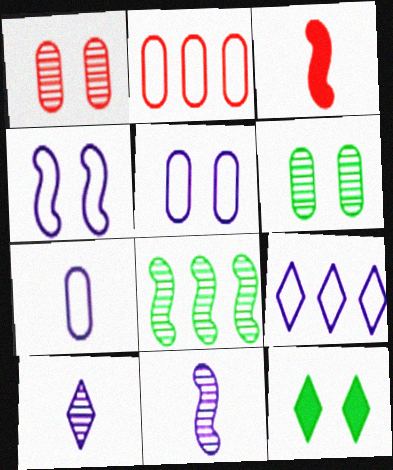[[1, 4, 12], 
[1, 8, 10], 
[2, 11, 12], 
[3, 4, 8], 
[3, 6, 9], 
[4, 7, 9]]